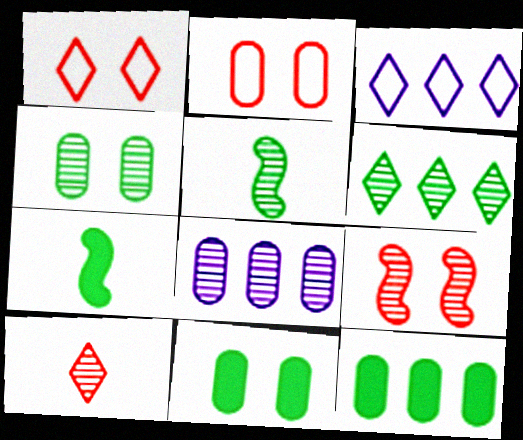[[1, 7, 8], 
[4, 5, 6]]